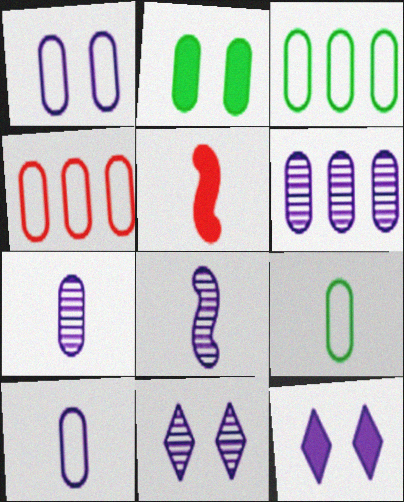[[1, 4, 9], 
[2, 4, 7], 
[3, 5, 11], 
[6, 8, 11]]